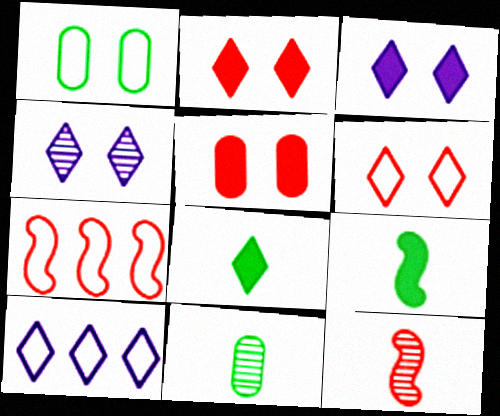[[3, 7, 11]]